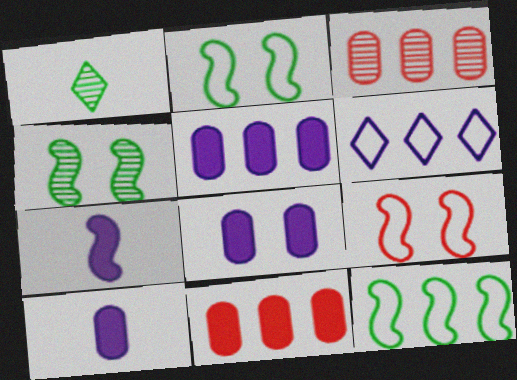[[1, 5, 9], 
[5, 8, 10]]